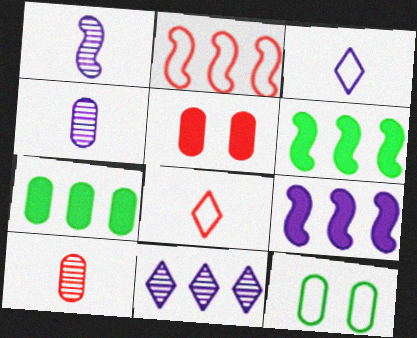[[2, 3, 12], 
[2, 7, 11]]